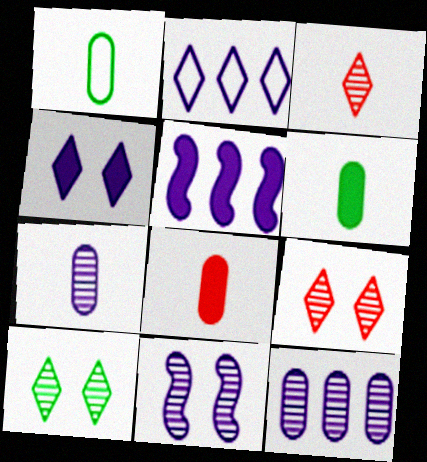[[1, 5, 9], 
[1, 7, 8], 
[2, 5, 12]]